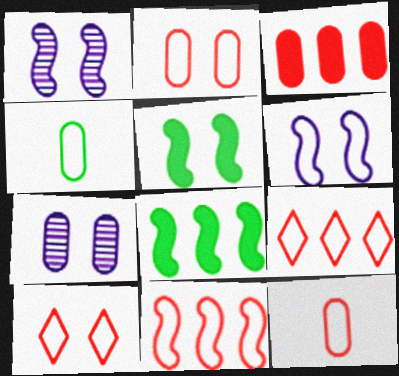[[3, 4, 7], 
[4, 6, 9], 
[5, 7, 10], 
[10, 11, 12]]